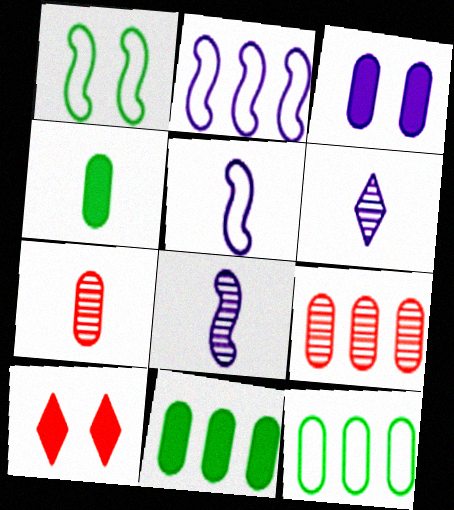[[2, 3, 6], 
[3, 7, 12], 
[8, 10, 12]]